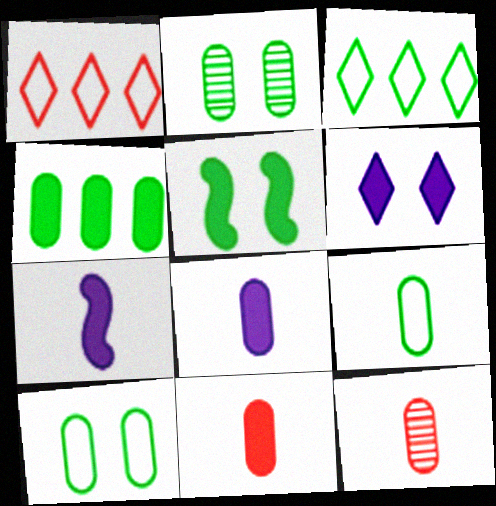[[1, 2, 7], 
[2, 4, 9], 
[8, 9, 12]]